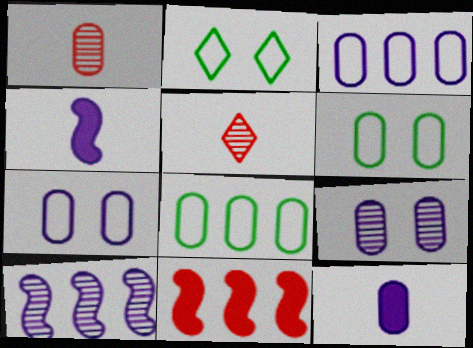[[3, 9, 12]]